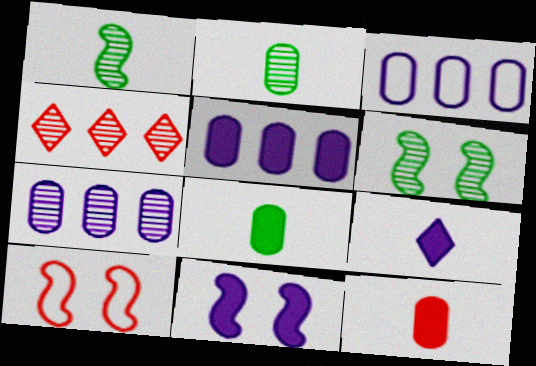[[3, 5, 7], 
[4, 10, 12], 
[5, 9, 11], 
[6, 10, 11]]